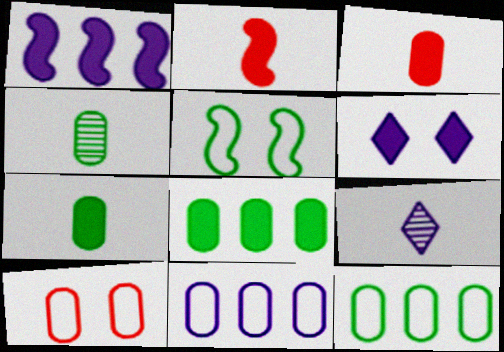[[2, 6, 8]]